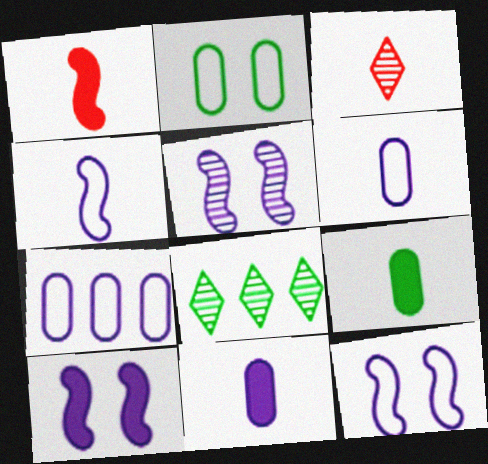[[3, 4, 9], 
[5, 10, 12]]